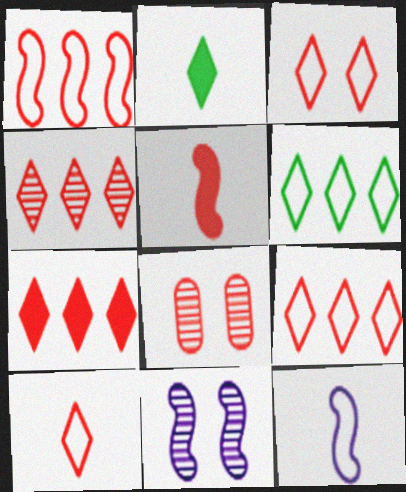[[3, 9, 10], 
[4, 7, 9], 
[5, 8, 9]]